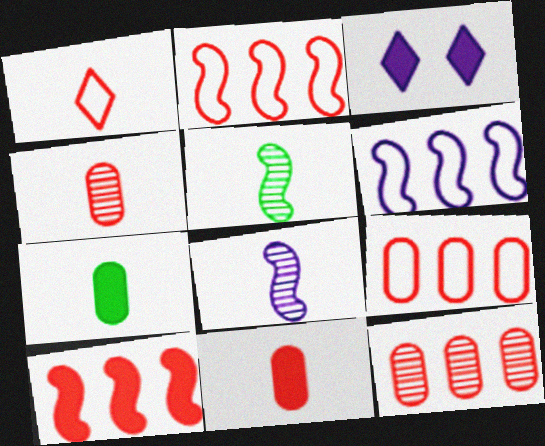[[1, 7, 8], 
[3, 5, 9], 
[3, 7, 10]]